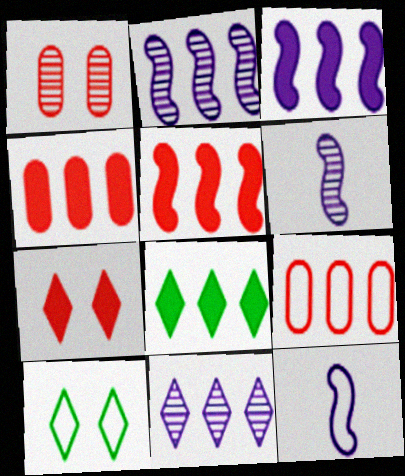[[1, 8, 12], 
[2, 8, 9], 
[3, 4, 8], 
[4, 6, 10], 
[9, 10, 12]]